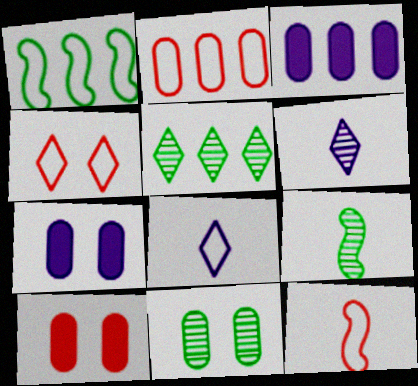[[1, 6, 10], 
[2, 4, 12], 
[3, 4, 9], 
[5, 7, 12], 
[5, 9, 11]]